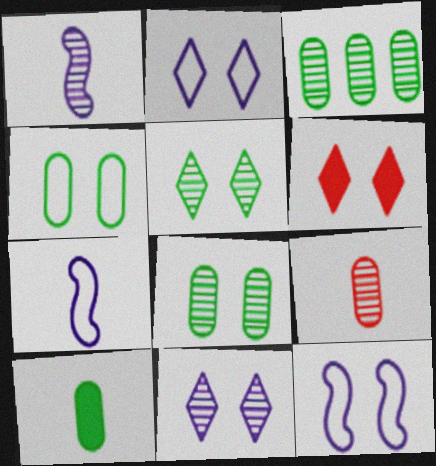[[2, 5, 6], 
[3, 4, 10], 
[3, 6, 7], 
[6, 8, 12]]